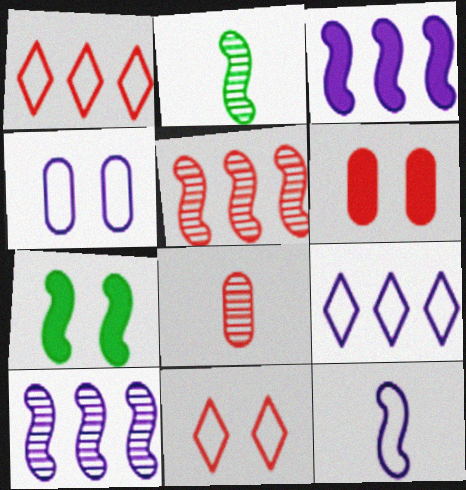[[2, 6, 9], 
[4, 9, 12], 
[5, 7, 12], 
[7, 8, 9]]